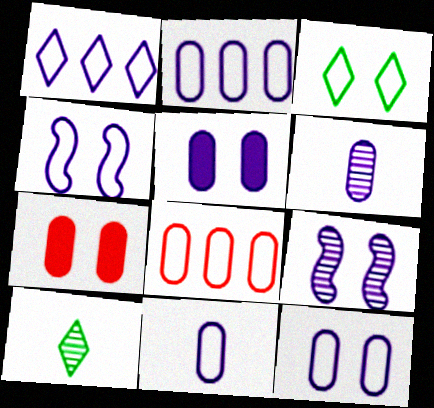[[1, 4, 11], 
[2, 5, 6], 
[2, 11, 12], 
[3, 7, 9]]